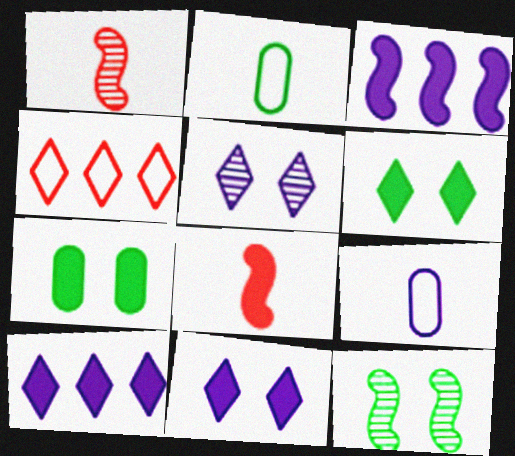[[3, 5, 9], 
[7, 8, 10]]